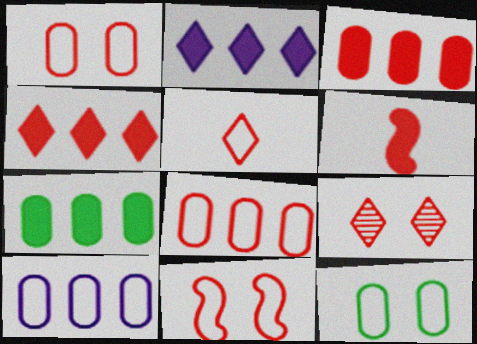[[4, 5, 9], 
[5, 8, 11], 
[6, 8, 9]]